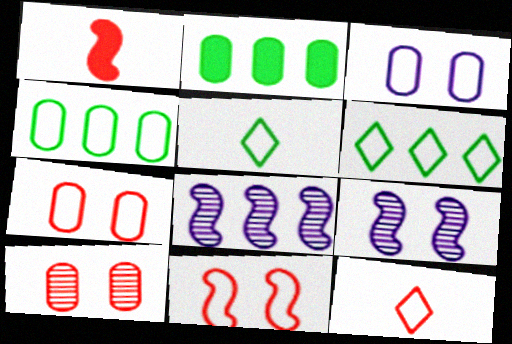[[2, 9, 12]]